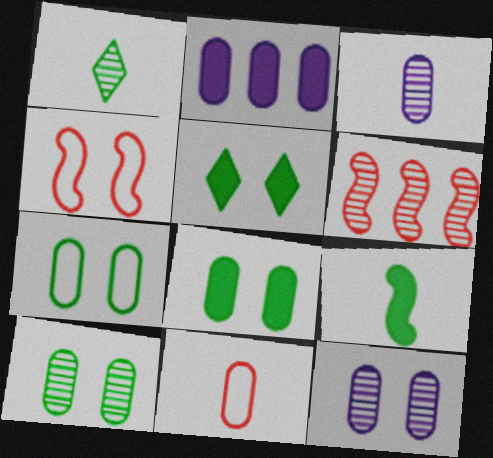[[1, 2, 4], 
[1, 6, 12], 
[2, 10, 11], 
[4, 5, 12], 
[7, 8, 10]]